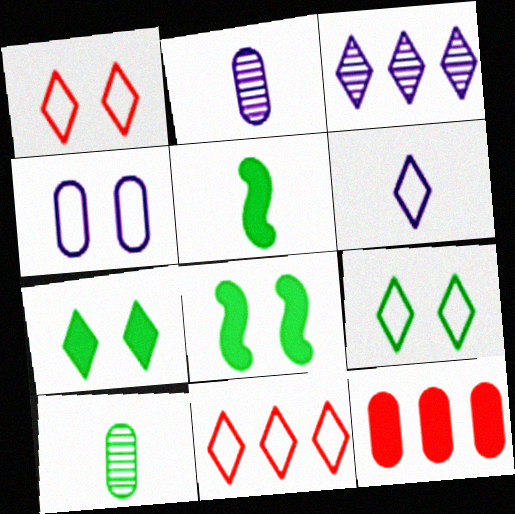[[2, 8, 11], 
[4, 10, 12], 
[6, 9, 11]]